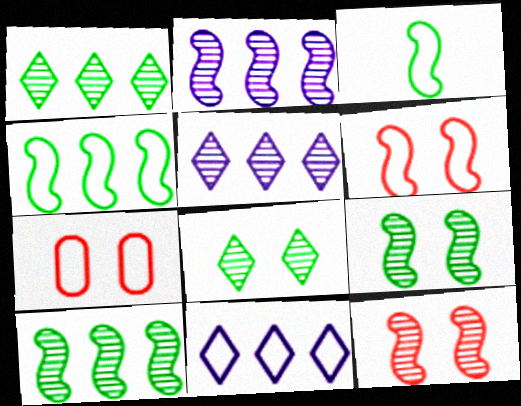[[3, 7, 11]]